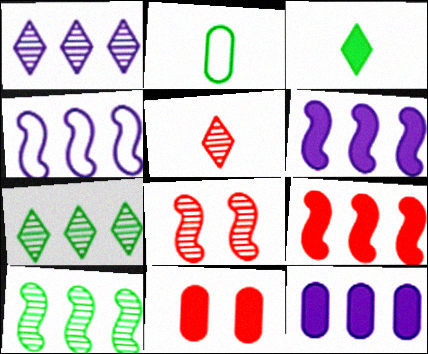[[1, 4, 12], 
[3, 6, 11], 
[4, 9, 10]]